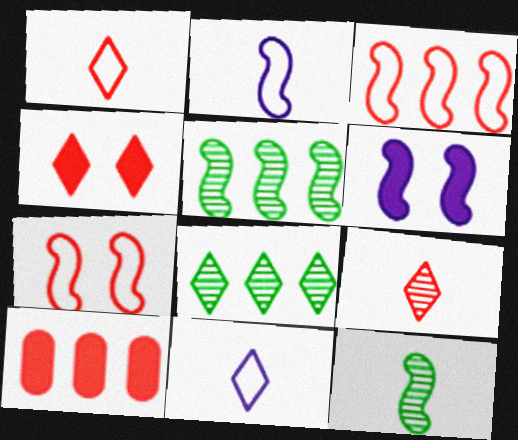[[3, 6, 12], 
[4, 8, 11], 
[7, 9, 10]]